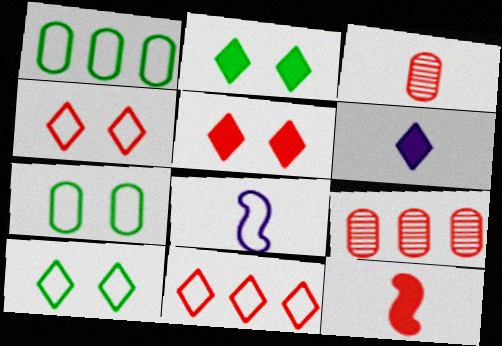[[1, 4, 8], 
[2, 8, 9], 
[4, 9, 12], 
[7, 8, 11]]